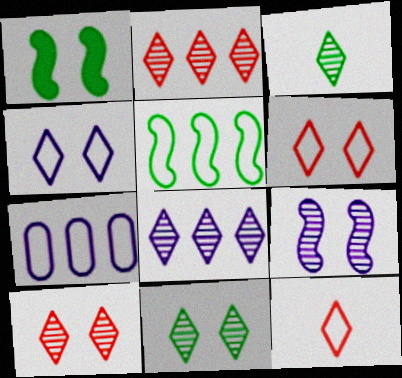[[3, 8, 10]]